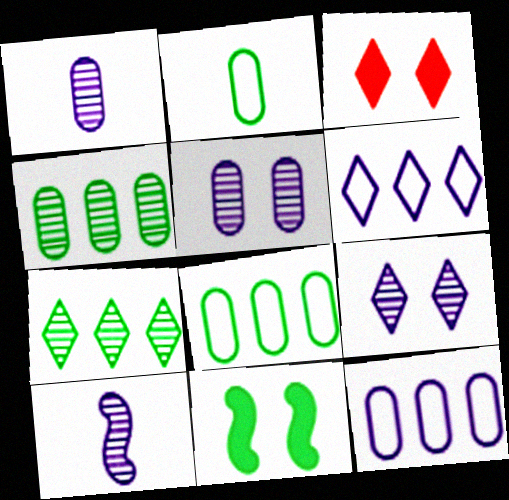[[2, 7, 11], 
[3, 8, 10]]